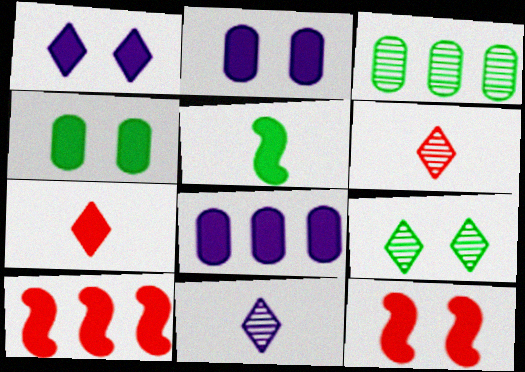[[1, 4, 12]]